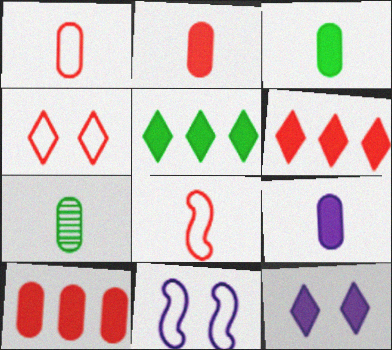[[1, 7, 9], 
[2, 3, 9], 
[6, 7, 11]]